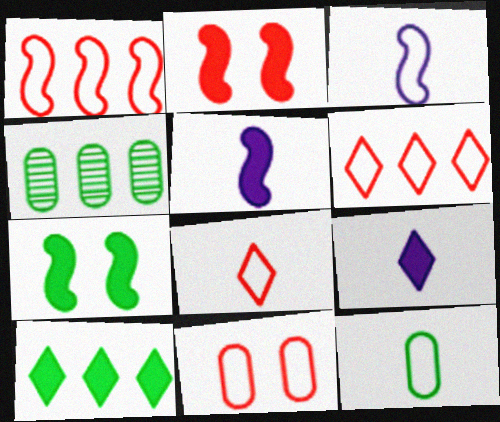[[1, 8, 11], 
[3, 8, 12]]